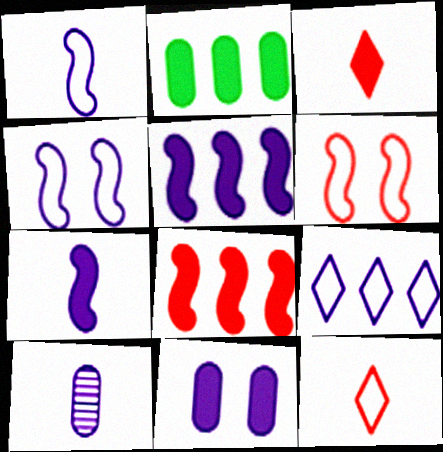[]